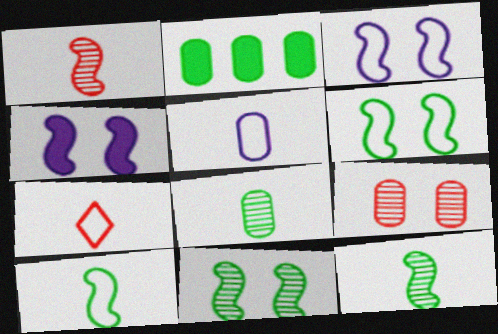[[2, 5, 9], 
[5, 7, 10]]